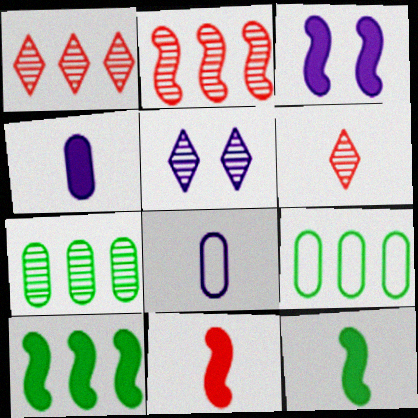[[3, 6, 9], 
[3, 10, 11], 
[5, 9, 11], 
[6, 8, 12]]